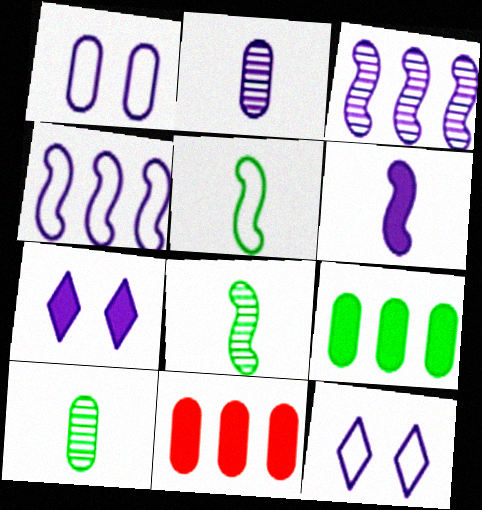[[1, 10, 11], 
[2, 4, 7], 
[8, 11, 12]]